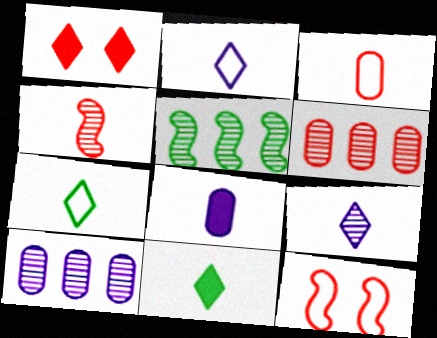[[4, 7, 8], 
[10, 11, 12]]